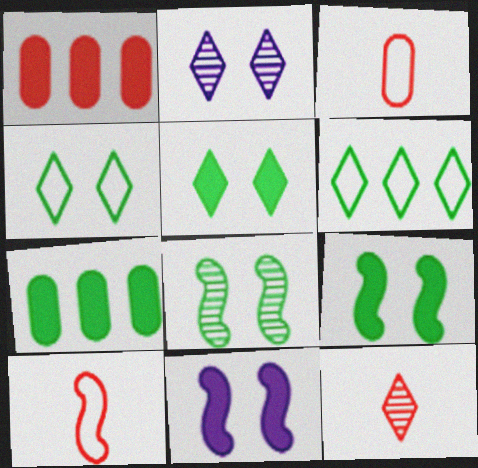[[2, 7, 10]]